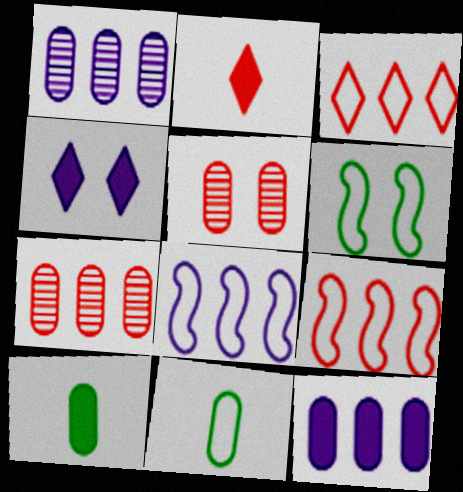[[1, 2, 6], 
[2, 5, 9], 
[4, 5, 6], 
[5, 11, 12]]